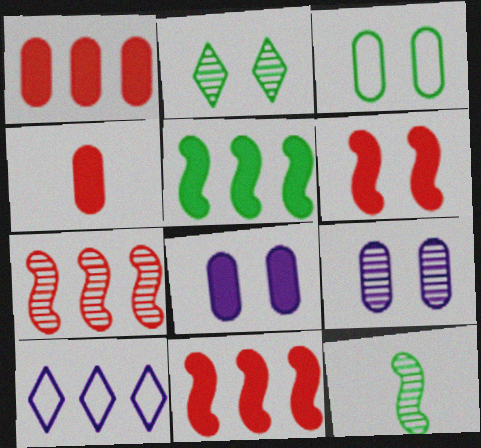[]